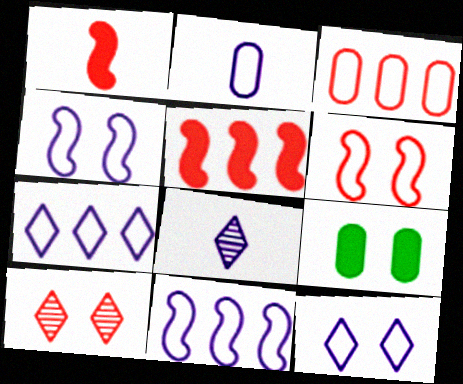[[1, 3, 10], 
[2, 4, 7], 
[2, 11, 12], 
[4, 9, 10]]